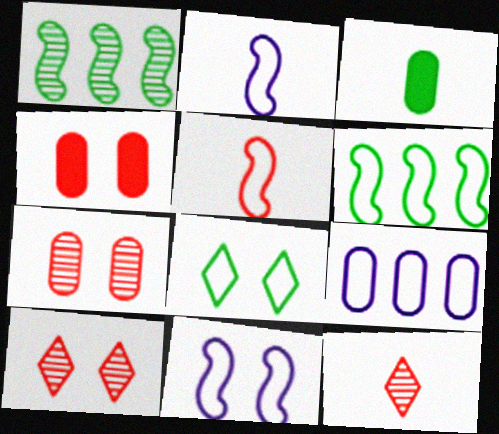[[1, 3, 8], 
[2, 3, 12], 
[3, 7, 9], 
[5, 6, 11], 
[5, 8, 9]]